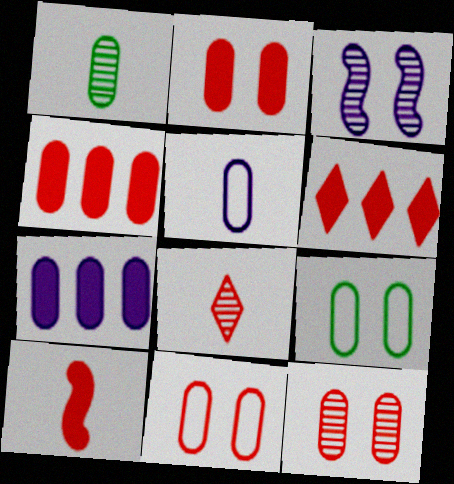[[1, 7, 11], 
[2, 6, 10], 
[2, 11, 12]]